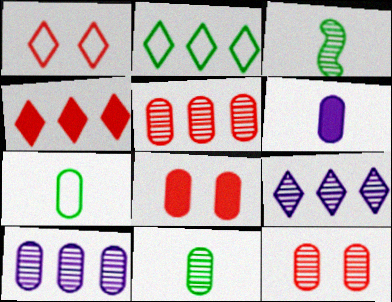[[2, 4, 9], 
[3, 9, 12], 
[7, 8, 10], 
[10, 11, 12]]